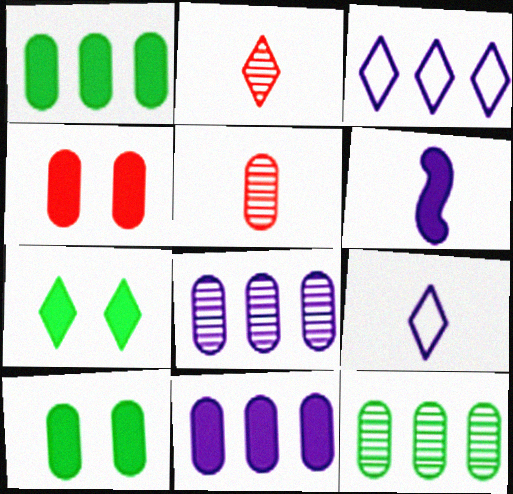[[2, 3, 7]]